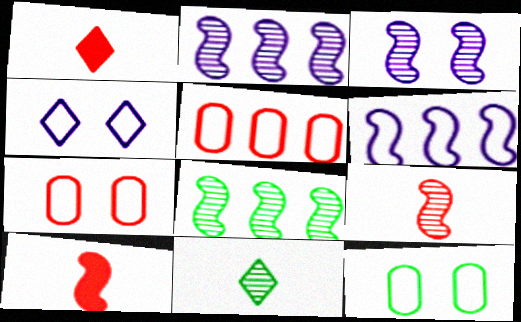[[1, 2, 12], 
[3, 8, 9]]